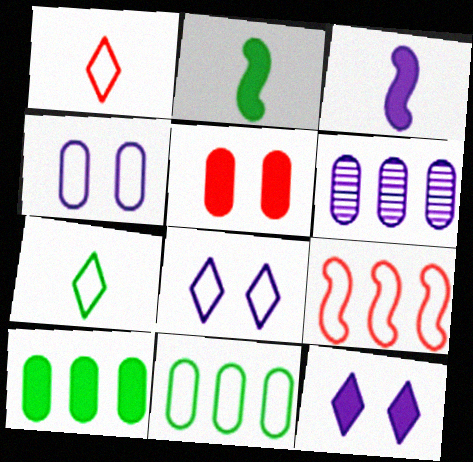[[3, 6, 8], 
[4, 7, 9]]